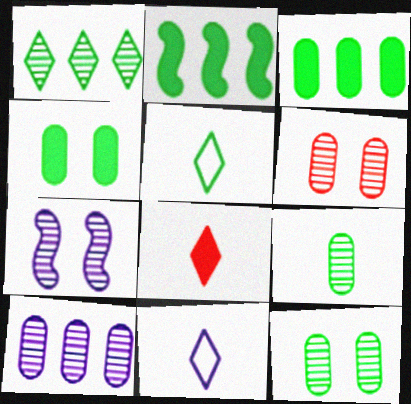[[2, 5, 12], 
[2, 6, 11], 
[6, 9, 10]]